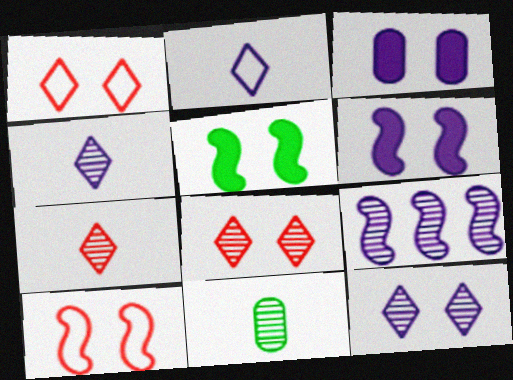[[2, 3, 9], 
[8, 9, 11]]